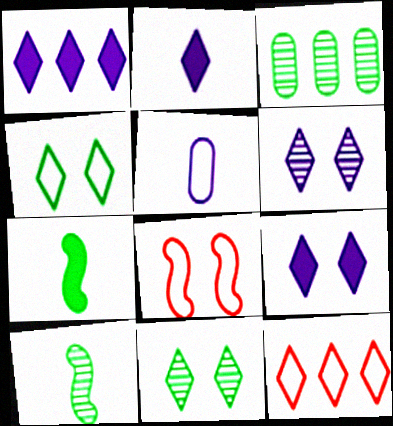[[1, 2, 9], 
[2, 3, 8], 
[2, 11, 12], 
[3, 4, 7], 
[3, 10, 11]]